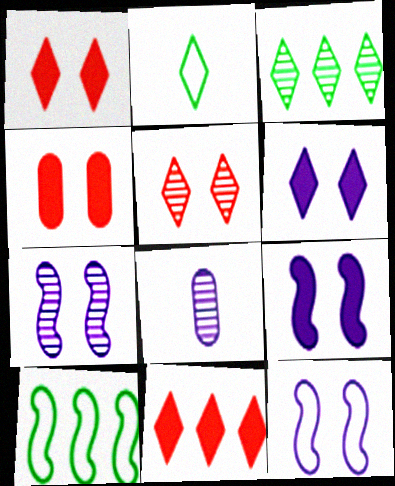[[1, 8, 10], 
[7, 9, 12]]